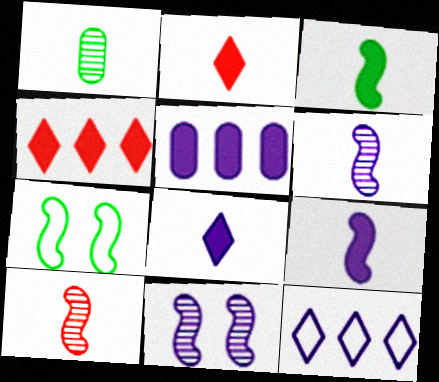[]